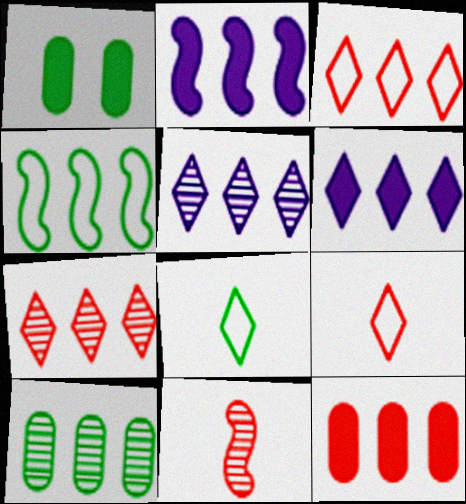[[2, 3, 10], 
[4, 5, 12]]